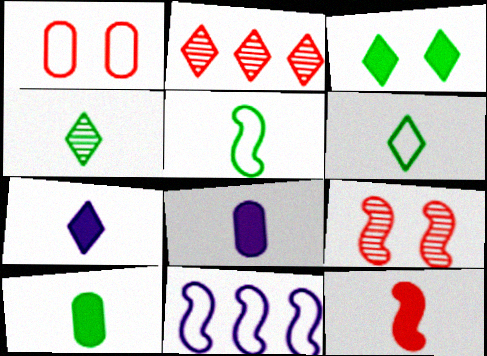[[1, 2, 12], 
[1, 6, 11], 
[4, 5, 10], 
[7, 10, 12]]